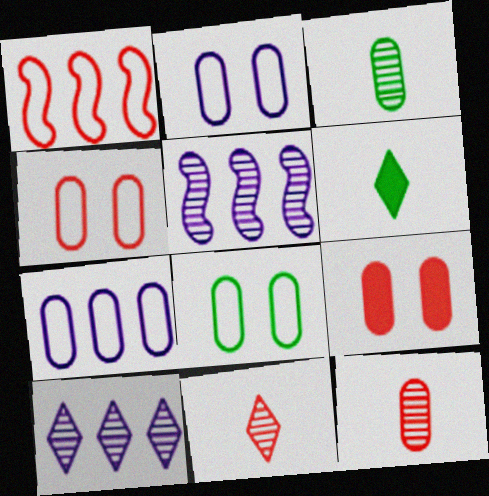[[1, 9, 11], 
[2, 4, 8], 
[3, 7, 9], 
[4, 5, 6]]